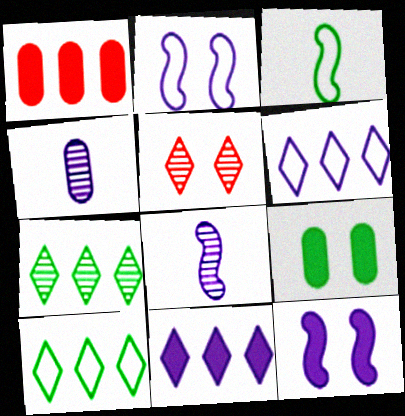[[2, 4, 11], 
[2, 5, 9], 
[3, 7, 9], 
[4, 6, 12]]